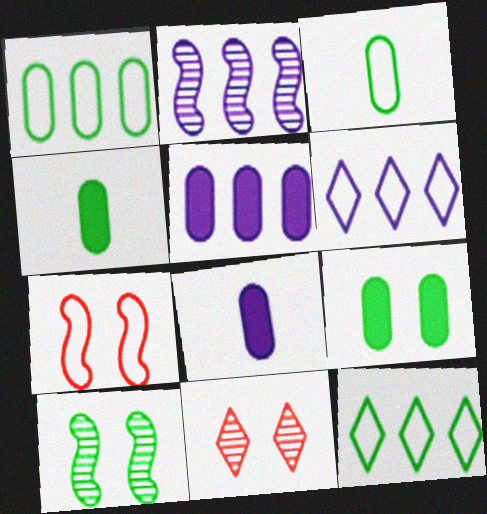[[2, 5, 6], 
[3, 6, 7], 
[4, 10, 12]]